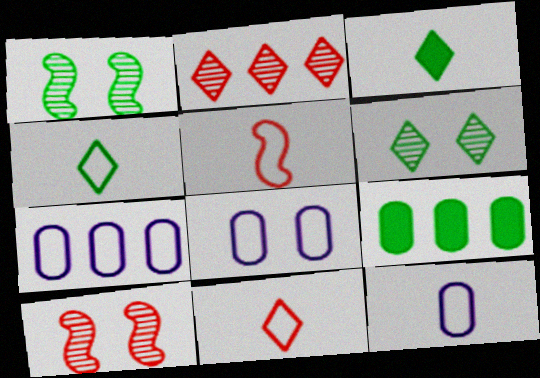[[1, 4, 9], 
[3, 7, 10], 
[4, 5, 12], 
[7, 8, 12]]